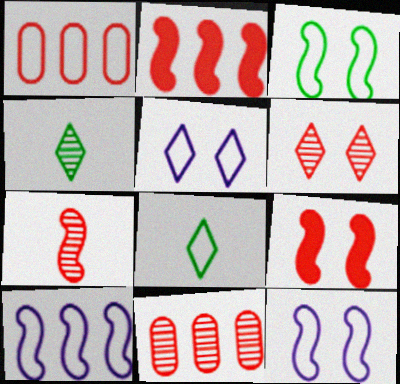[[1, 8, 12], 
[6, 7, 11]]